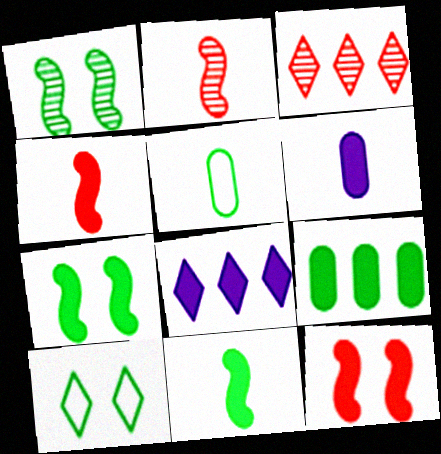[]